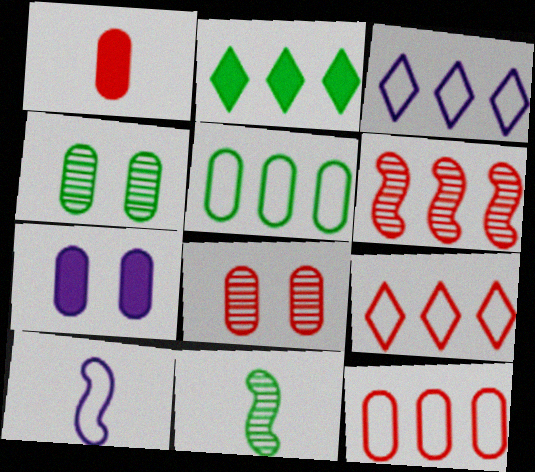[[1, 8, 12], 
[2, 8, 10], 
[7, 9, 11]]